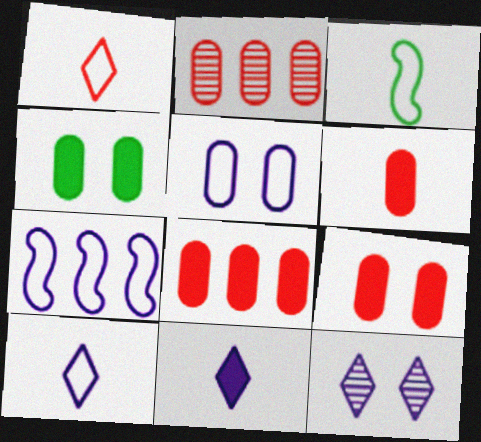[[3, 8, 12], 
[5, 7, 10], 
[6, 8, 9]]